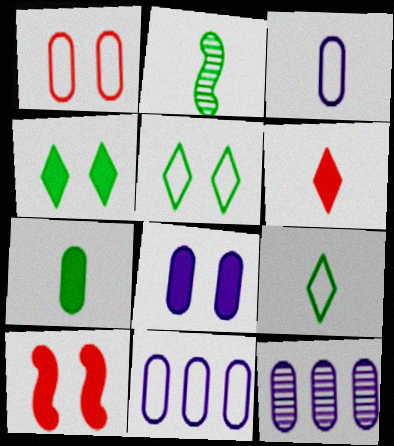[[1, 7, 12], 
[2, 3, 6], 
[2, 7, 9], 
[3, 8, 12], 
[4, 8, 10], 
[9, 10, 12]]